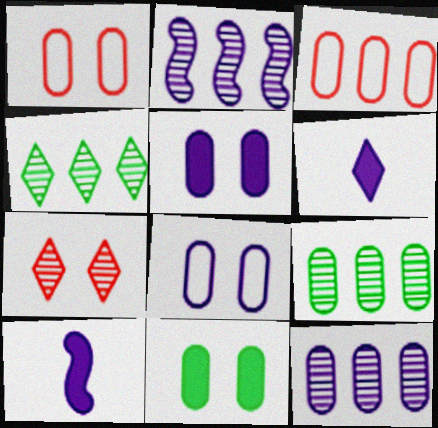[[1, 4, 10], 
[2, 6, 8]]